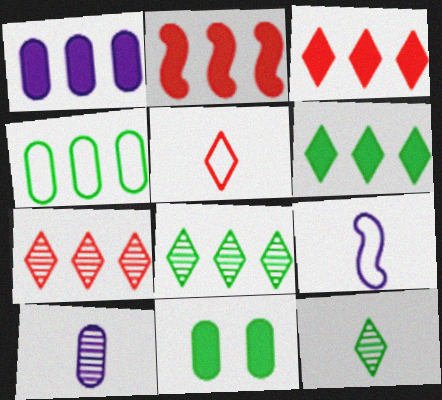[[1, 2, 6], 
[7, 9, 11]]